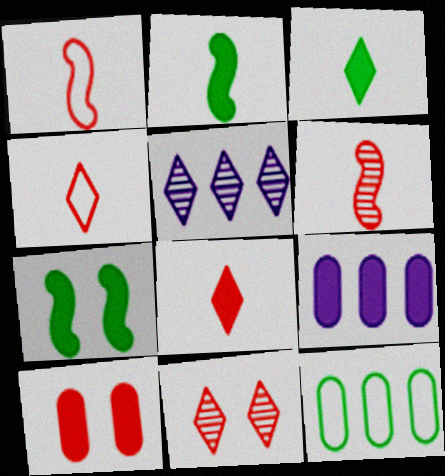[[7, 8, 9]]